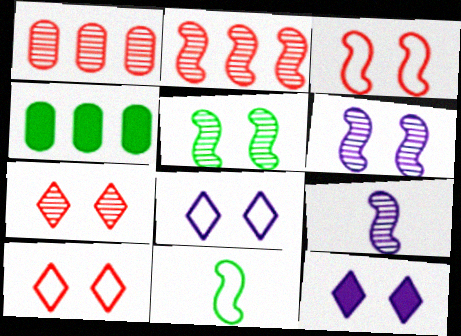[[1, 11, 12], 
[2, 5, 9], 
[4, 9, 10]]